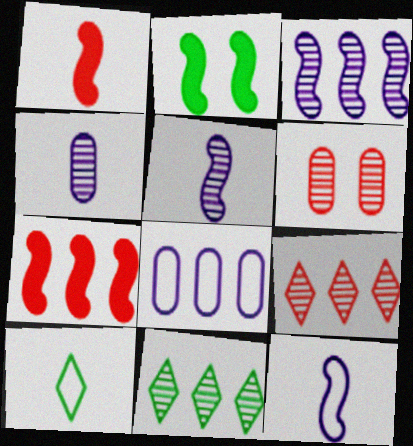[[1, 4, 10], 
[5, 6, 11], 
[7, 8, 11]]